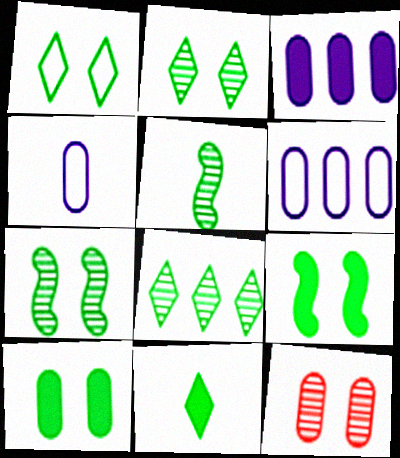[[1, 7, 10], 
[1, 8, 11]]